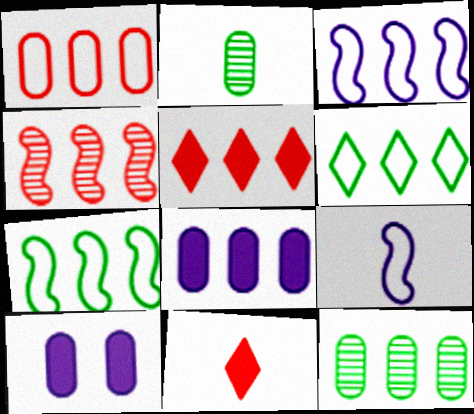[[1, 2, 10], 
[1, 3, 6], 
[1, 4, 5], 
[1, 8, 12], 
[2, 9, 11], 
[3, 5, 12], 
[4, 6, 8]]